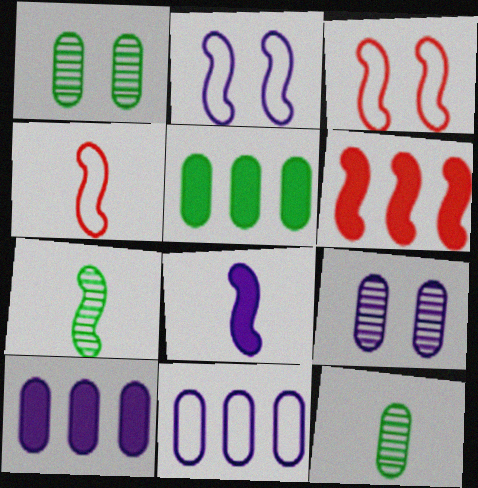[[2, 6, 7], 
[4, 7, 8]]